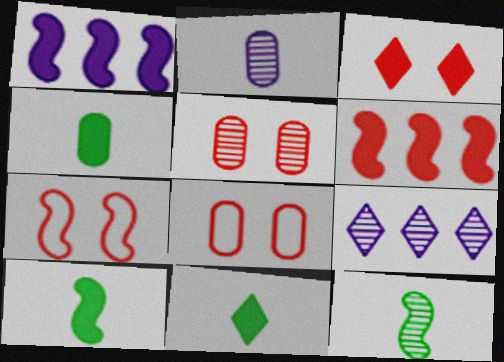[[1, 3, 4], 
[1, 7, 12], 
[3, 5, 7], 
[4, 7, 9], 
[4, 10, 11], 
[5, 9, 12], 
[8, 9, 10]]